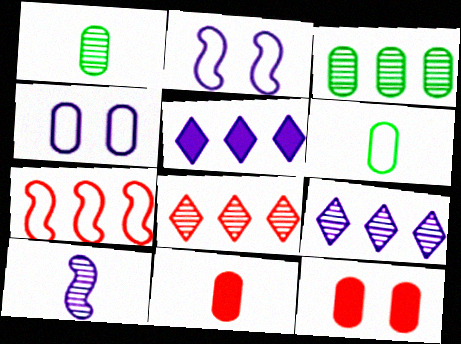[[3, 4, 11], 
[3, 5, 7], 
[4, 5, 10]]